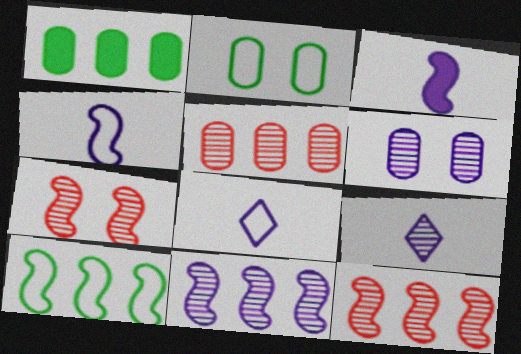[[1, 7, 8], 
[3, 7, 10], 
[6, 9, 11]]